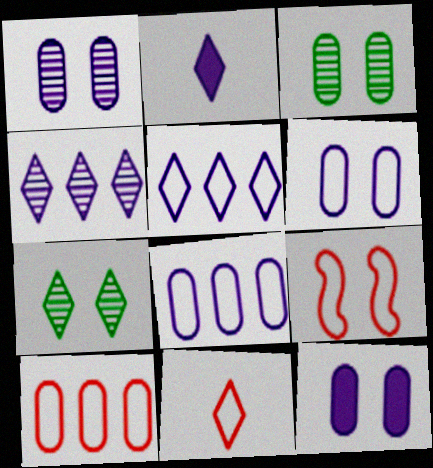[[1, 6, 12], 
[7, 9, 12], 
[9, 10, 11]]